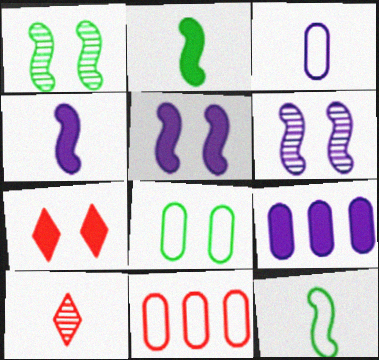[[2, 3, 10], 
[2, 7, 9], 
[3, 8, 11], 
[6, 7, 8]]